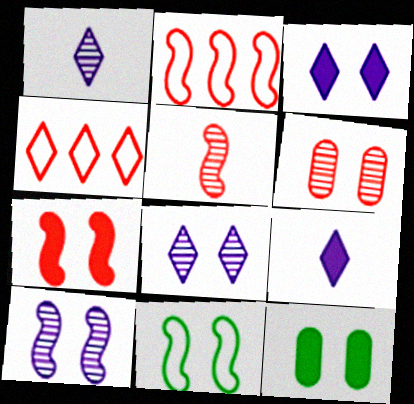[[1, 2, 12], 
[2, 5, 7], 
[3, 6, 11], 
[3, 7, 12], 
[7, 10, 11]]